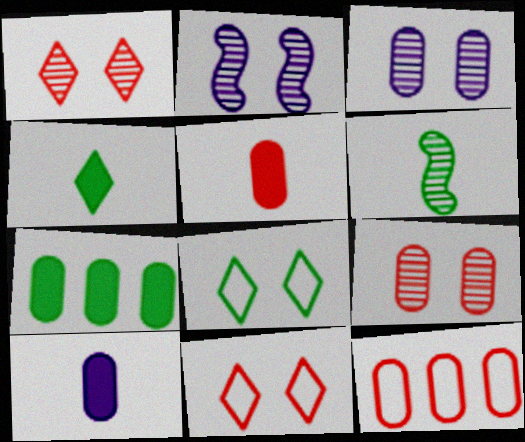[[2, 4, 12], 
[5, 9, 12], 
[6, 7, 8]]